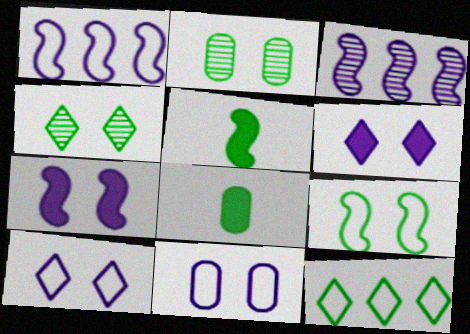[[2, 5, 12]]